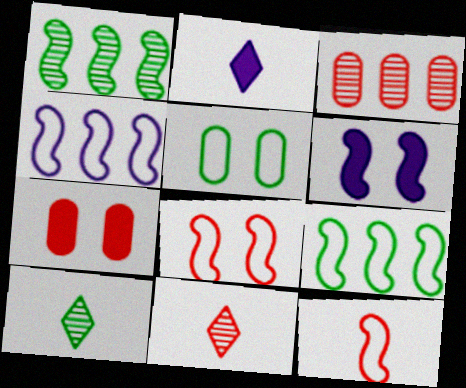[[1, 6, 12], 
[4, 7, 10]]